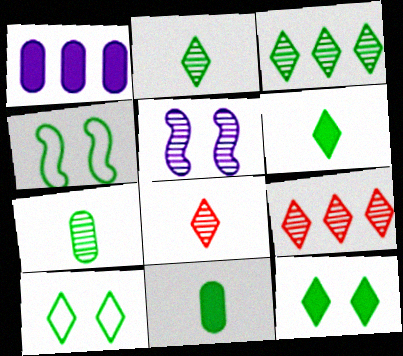[[1, 4, 8], 
[3, 4, 11], 
[3, 6, 10], 
[5, 7, 9]]